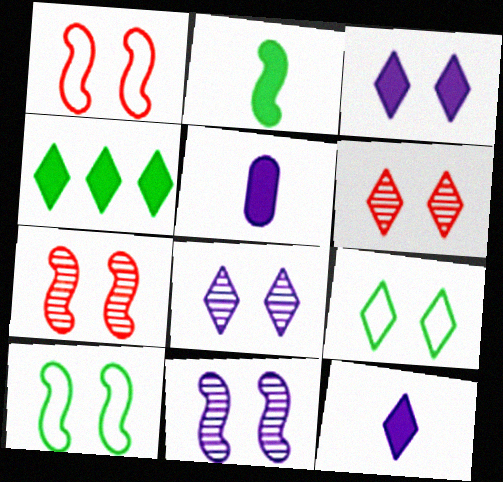[[3, 6, 9]]